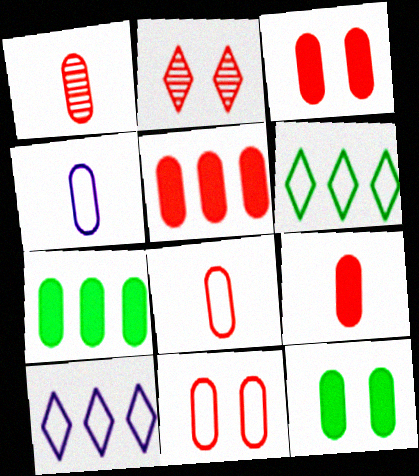[[1, 5, 11], 
[1, 8, 9], 
[3, 5, 9]]